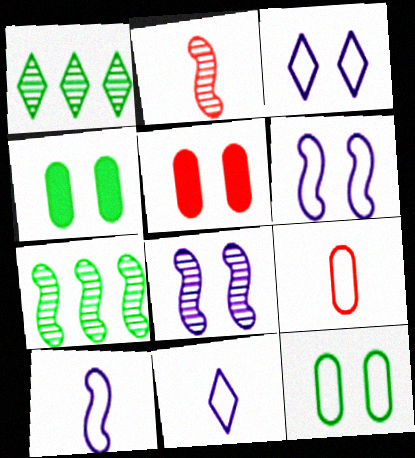[[1, 5, 10], 
[2, 7, 8], 
[5, 7, 11]]